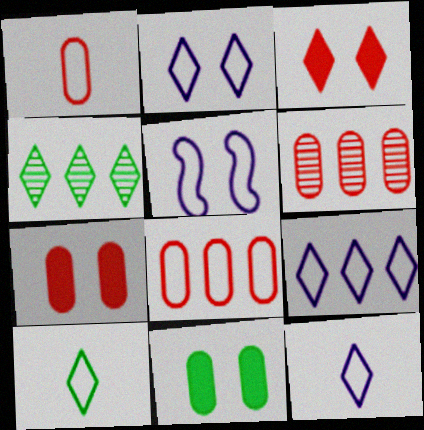[[1, 6, 7], 
[2, 9, 12], 
[3, 4, 12], 
[5, 8, 10]]